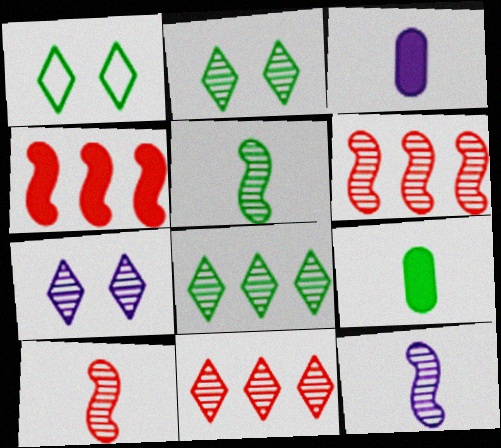[[1, 3, 6], 
[5, 10, 12]]